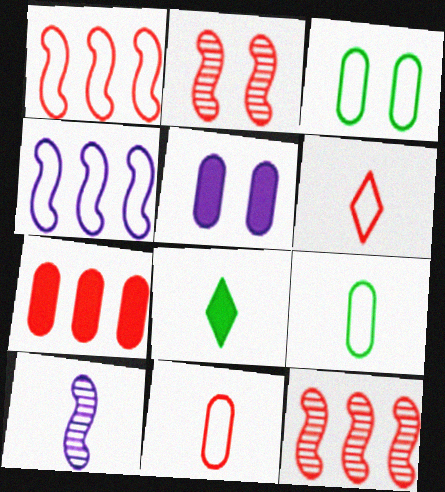[[2, 6, 7], 
[3, 4, 6], 
[8, 10, 11]]